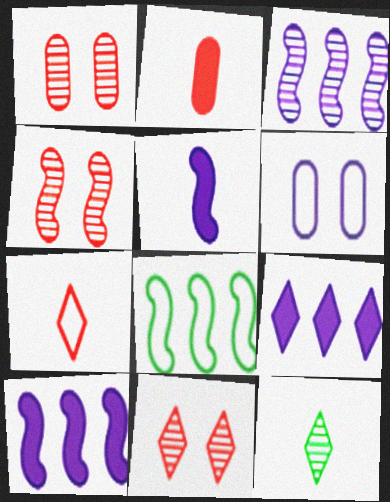[[1, 3, 12], 
[1, 4, 11], 
[4, 5, 8], 
[6, 7, 8]]